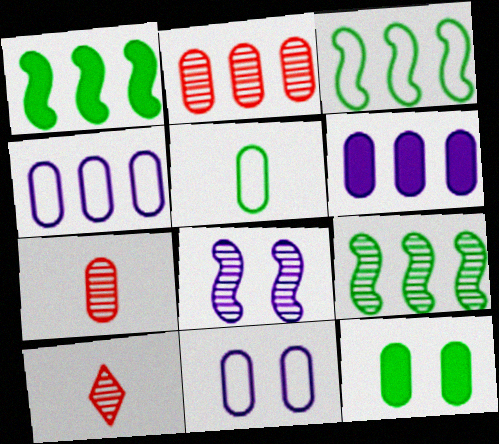[[1, 3, 9], 
[1, 10, 11], 
[4, 7, 12]]